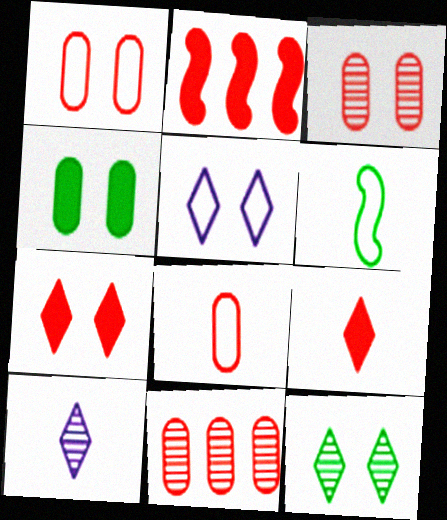[[5, 7, 12]]